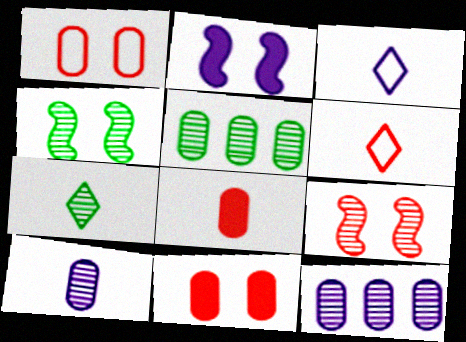[[2, 3, 12], 
[2, 5, 6], 
[4, 5, 7], 
[7, 9, 12]]